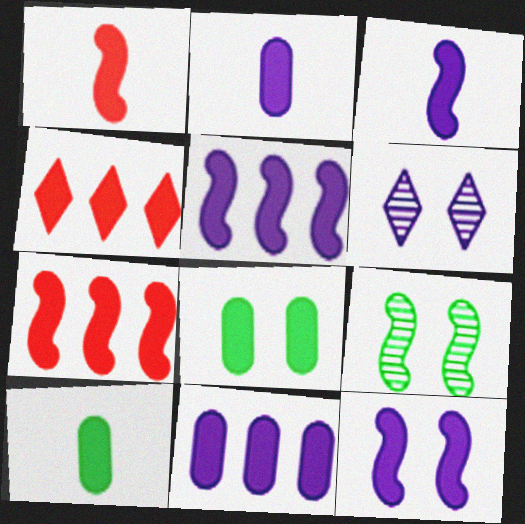[[3, 4, 8], 
[3, 5, 12], 
[4, 10, 12]]